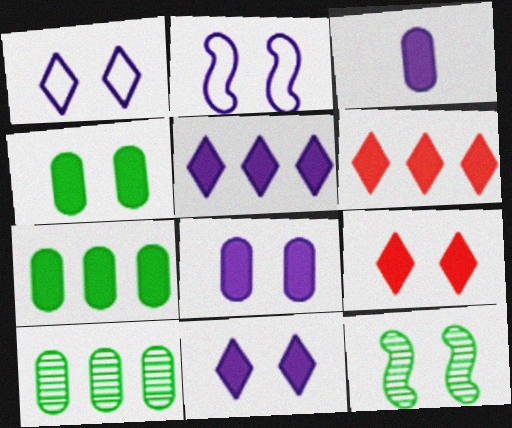[]